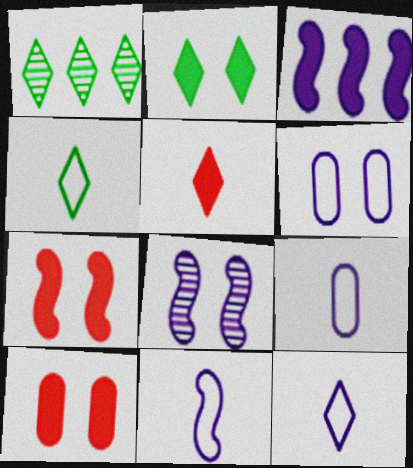[[1, 2, 4], 
[1, 7, 9], 
[1, 10, 11], 
[3, 8, 11], 
[9, 11, 12]]